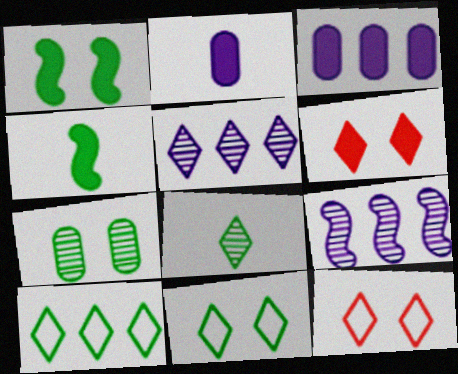[[1, 7, 11], 
[3, 4, 6], 
[4, 7, 10]]